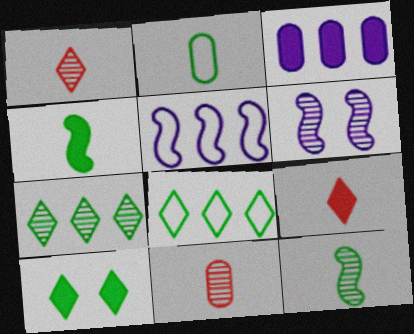[[5, 10, 11], 
[6, 7, 11]]